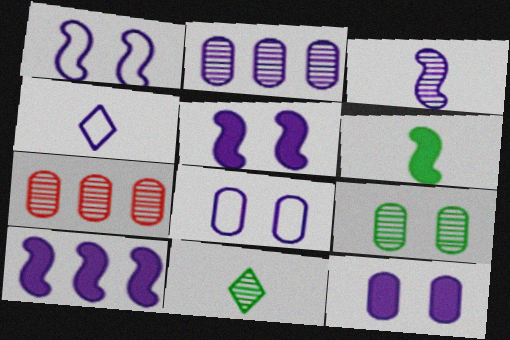[[1, 3, 10], 
[2, 4, 5]]